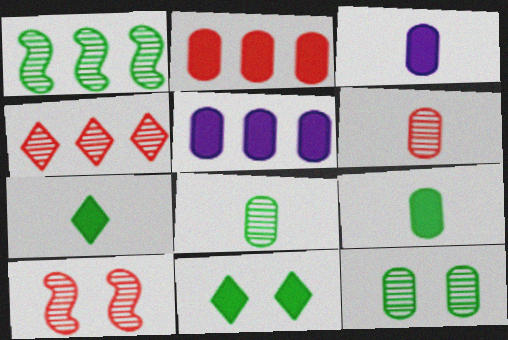[[4, 6, 10]]